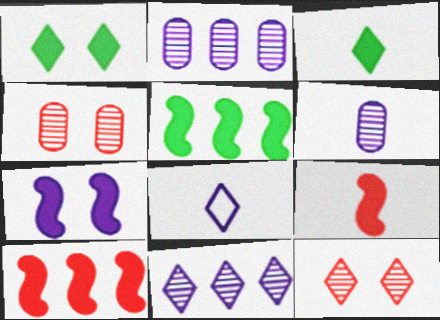[[2, 7, 8], 
[4, 5, 8], 
[5, 7, 9]]